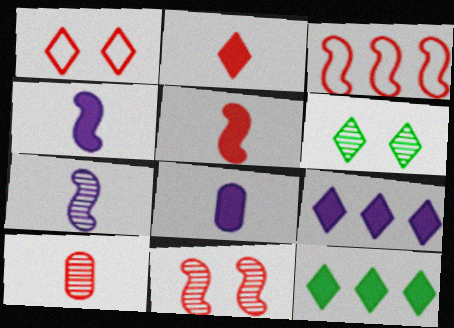[[3, 5, 11], 
[3, 6, 8]]